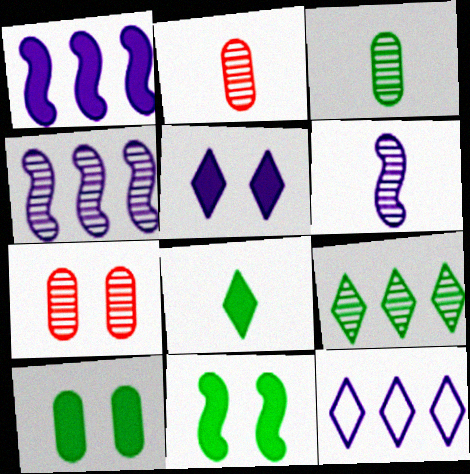[[2, 11, 12], 
[6, 7, 9]]